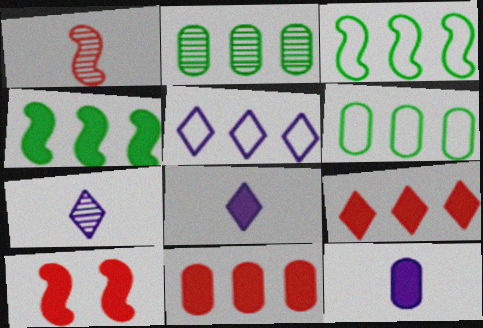[[6, 7, 10]]